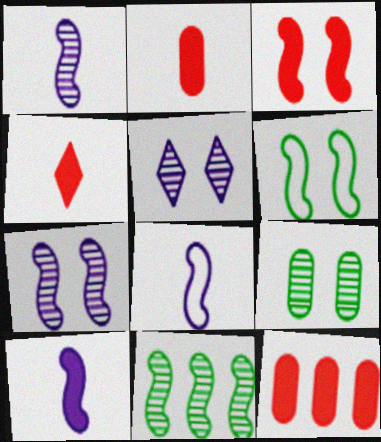[[1, 8, 10], 
[3, 4, 12], 
[3, 6, 7], 
[3, 8, 11]]